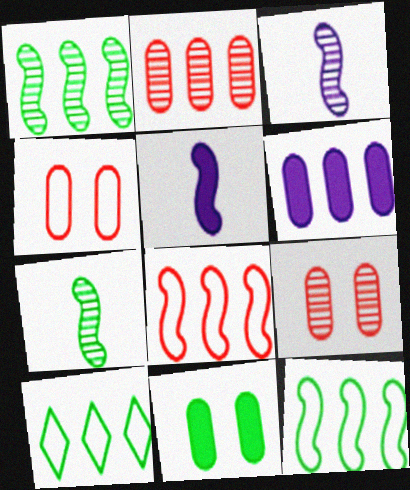[[5, 9, 10], 
[7, 10, 11]]